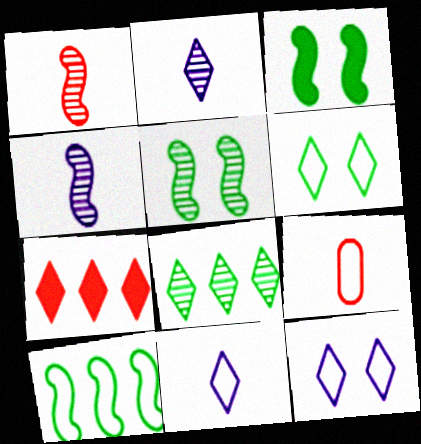[[2, 6, 7], 
[9, 10, 12]]